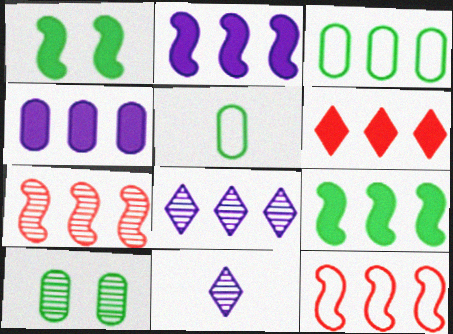[[4, 6, 9], 
[7, 10, 11]]